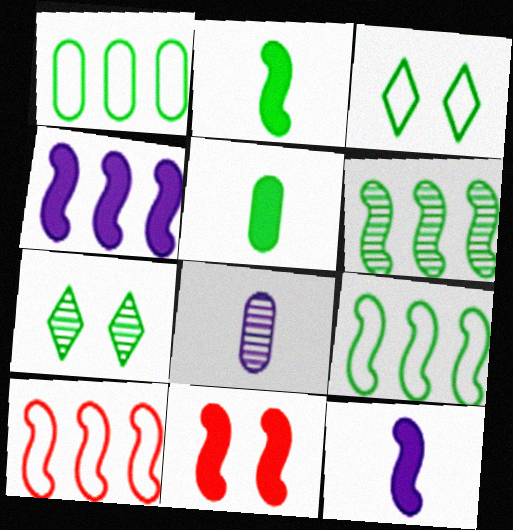[[1, 2, 7], 
[2, 4, 11], 
[3, 5, 6], 
[4, 6, 10], 
[5, 7, 9]]